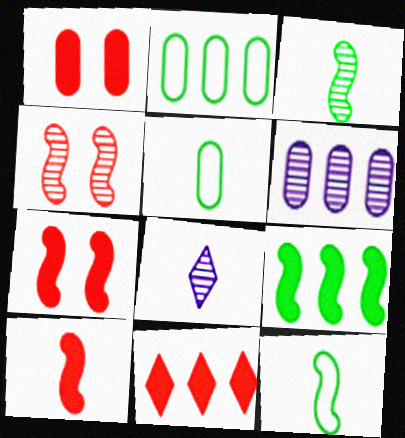[[1, 5, 6], 
[1, 10, 11], 
[2, 7, 8], 
[5, 8, 10]]